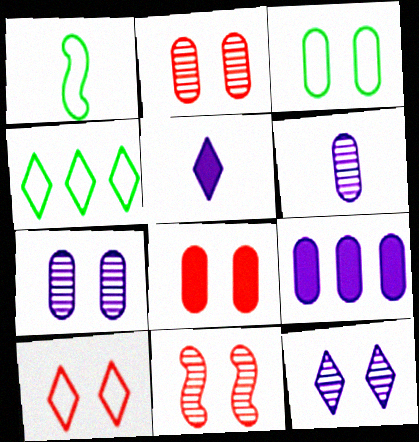[[1, 3, 4], 
[3, 7, 8], 
[8, 10, 11]]